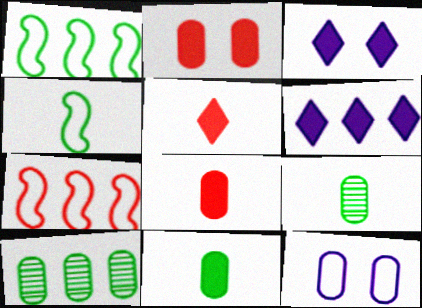[[3, 7, 9], 
[6, 7, 10], 
[8, 10, 12]]